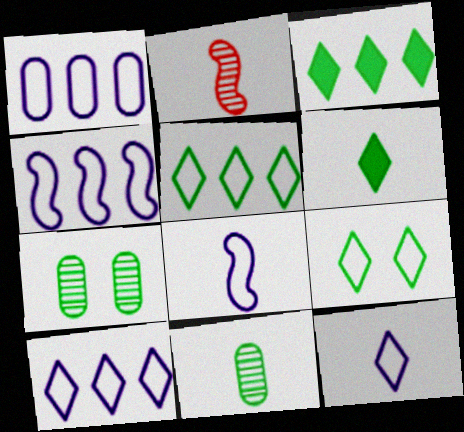[[1, 4, 10]]